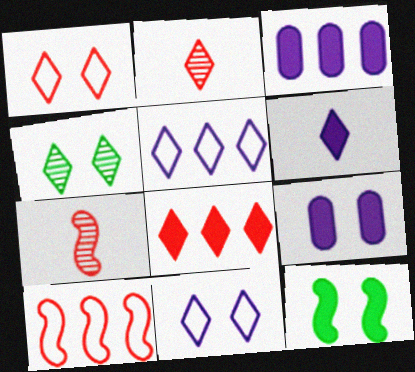[[1, 2, 8]]